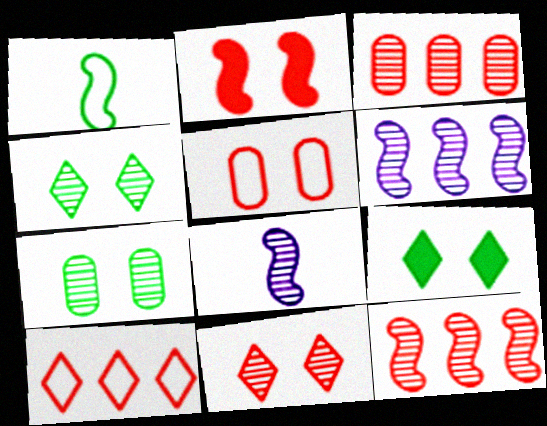[[1, 2, 6], 
[2, 5, 11], 
[3, 4, 8]]